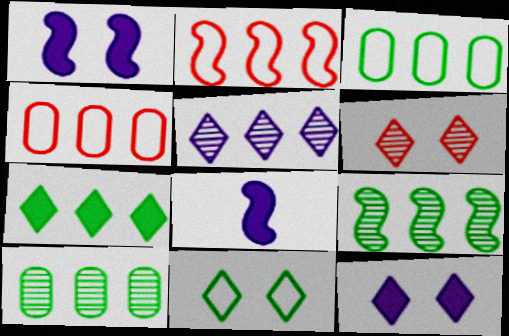[[3, 6, 8], 
[3, 7, 9], 
[6, 11, 12]]